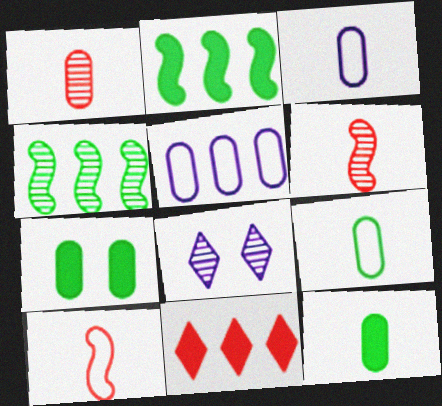[[1, 3, 12], 
[1, 4, 8], 
[1, 5, 7], 
[4, 5, 11]]